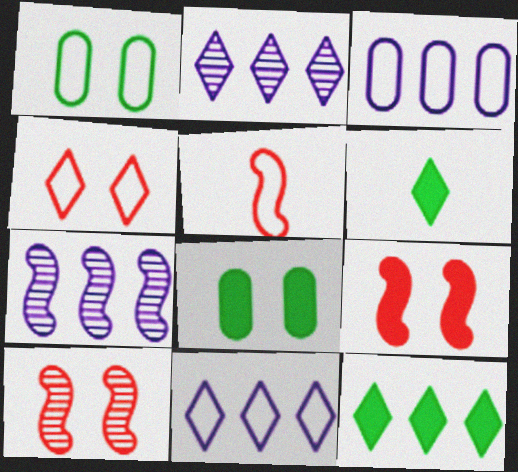[[1, 5, 11], 
[2, 4, 6], 
[2, 5, 8], 
[3, 6, 10]]